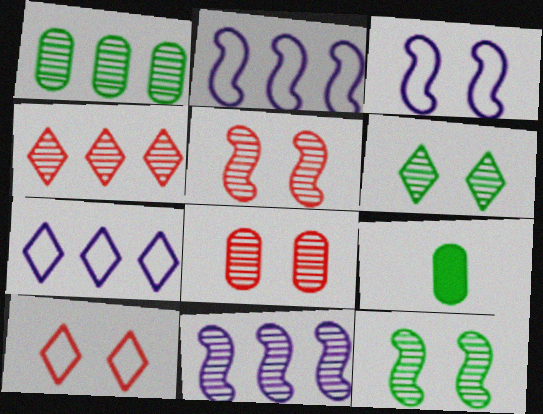[[1, 4, 11], 
[3, 4, 9], 
[5, 7, 9], 
[9, 10, 11]]